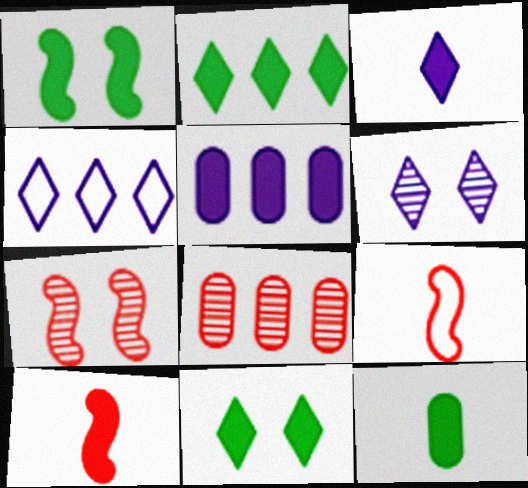[[1, 2, 12], 
[3, 4, 6], 
[3, 10, 12], 
[4, 7, 12], 
[5, 10, 11]]